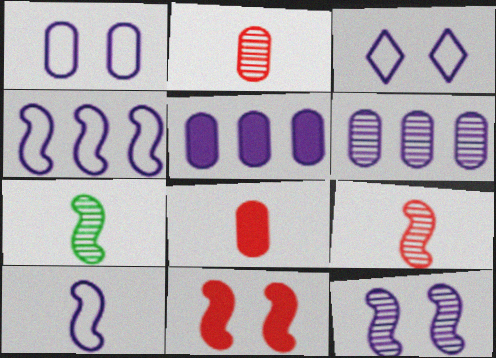[[4, 7, 11]]